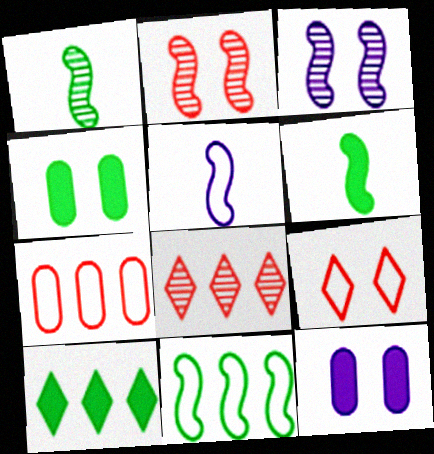[[3, 4, 9], 
[4, 5, 8], 
[4, 6, 10]]